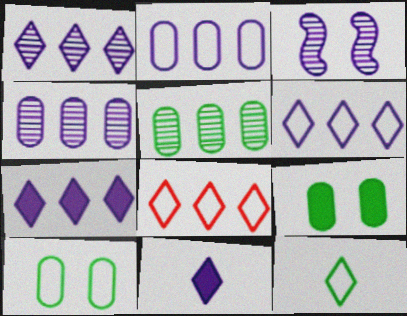[[1, 6, 7], 
[2, 3, 11]]